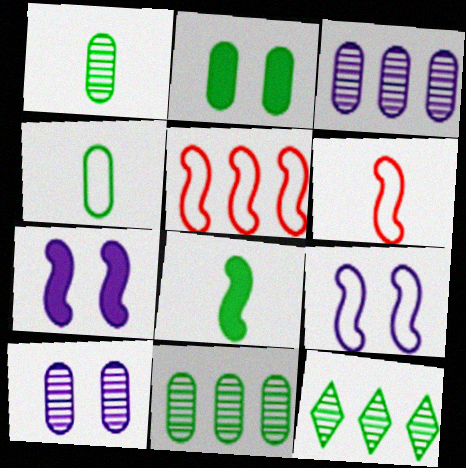[[2, 4, 11]]